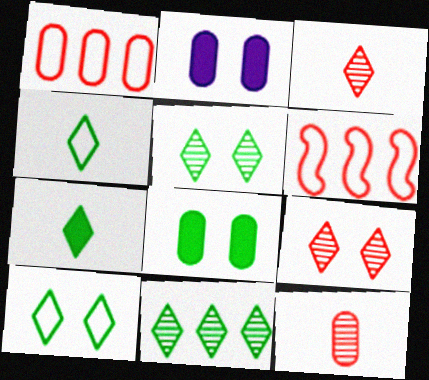[[7, 10, 11]]